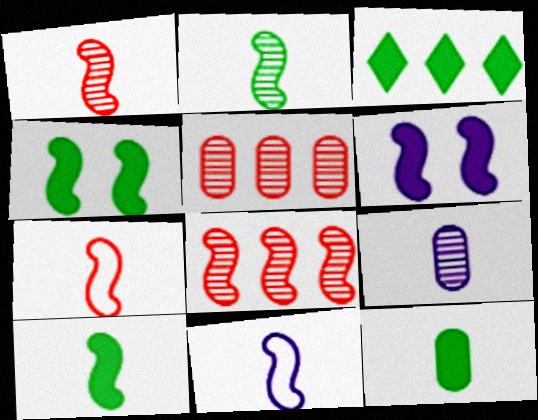[[1, 10, 11], 
[3, 4, 12], 
[4, 8, 11]]